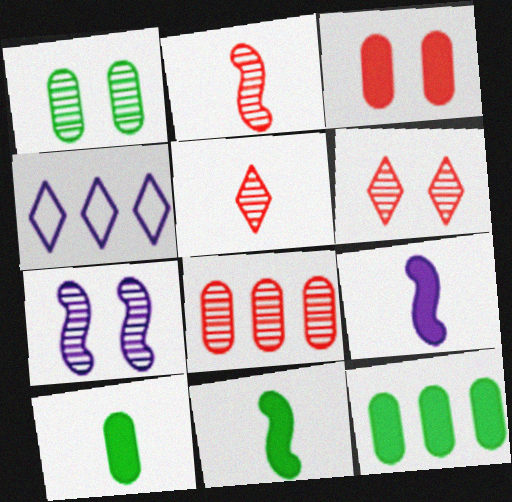[[1, 6, 7], 
[2, 6, 8]]